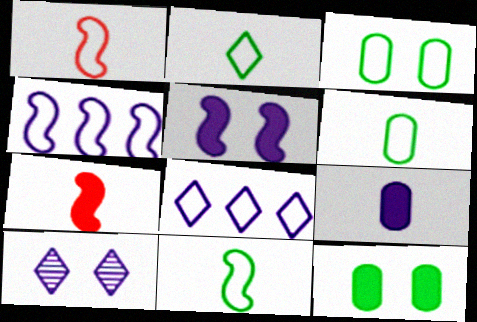[[1, 3, 8], 
[2, 6, 11], 
[4, 9, 10]]